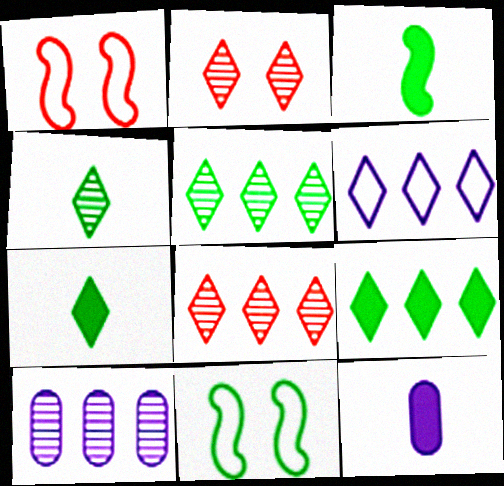[[1, 5, 12], 
[1, 7, 10], 
[2, 6, 7], 
[6, 8, 9], 
[8, 11, 12]]